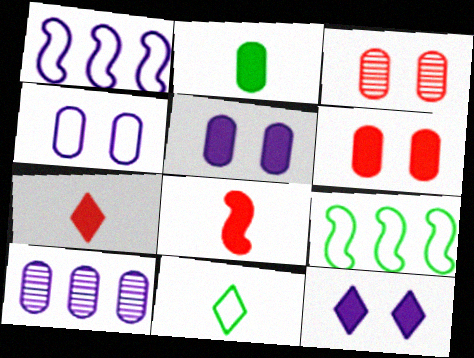[]